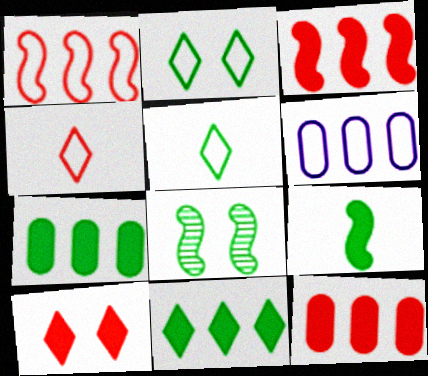[[5, 7, 8]]